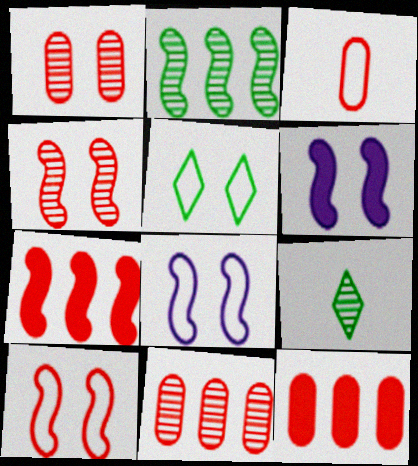[[1, 3, 12], 
[1, 5, 6], 
[8, 9, 12]]